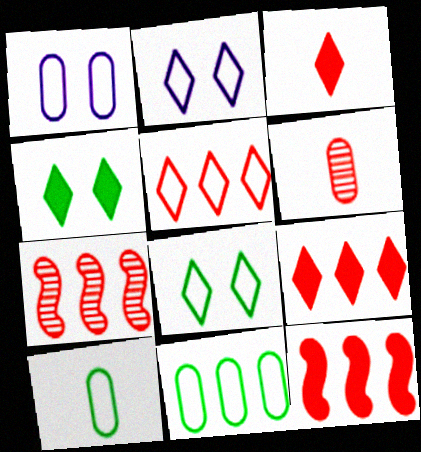[]